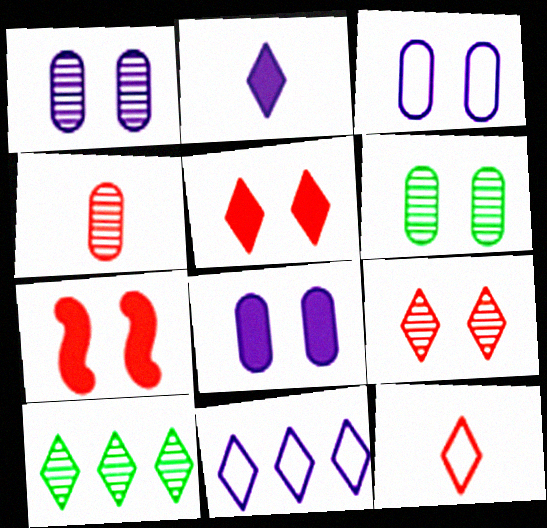[[1, 3, 8]]